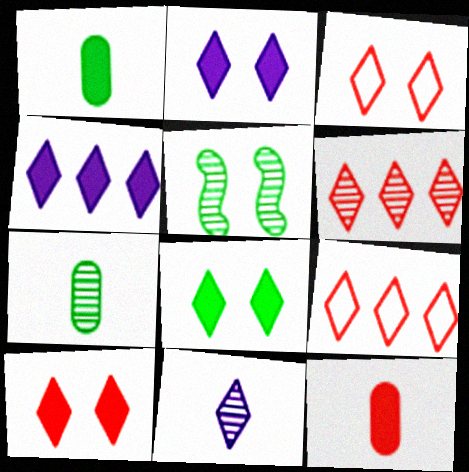[[2, 8, 10], 
[8, 9, 11]]